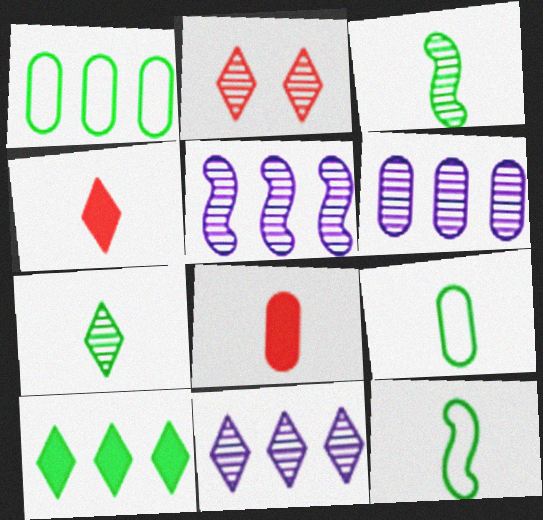[[2, 3, 6], 
[2, 7, 11], 
[5, 6, 11]]